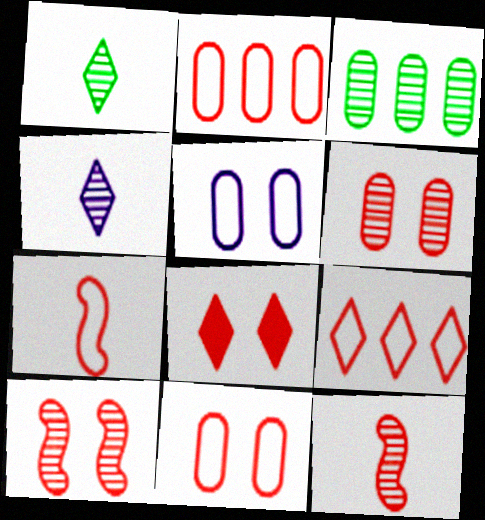[[2, 8, 12], 
[3, 4, 10], 
[7, 9, 11], 
[8, 10, 11]]